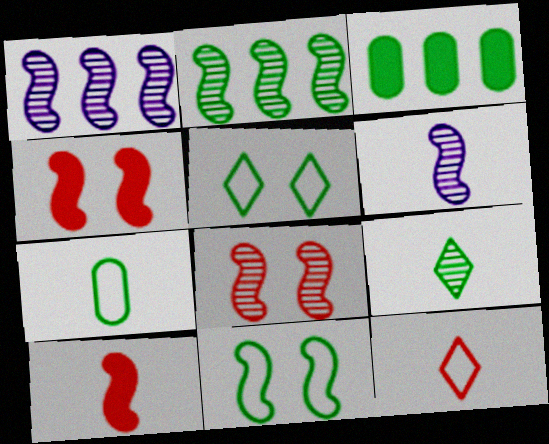[[1, 10, 11], 
[2, 6, 8], 
[3, 9, 11]]